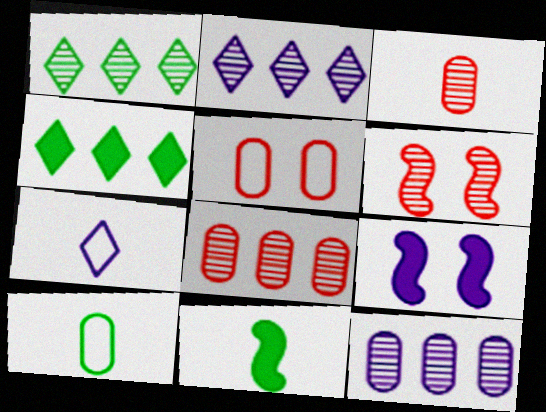[[2, 5, 11], 
[3, 7, 11], 
[7, 9, 12]]